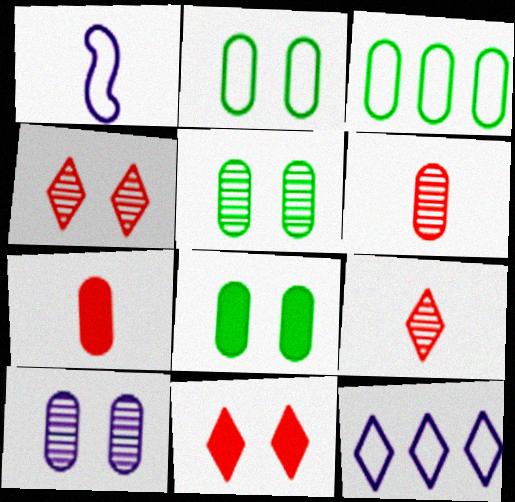[[2, 5, 8], 
[3, 7, 10]]